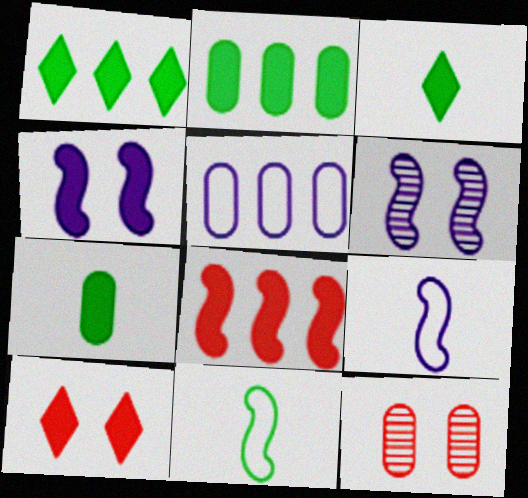[[1, 9, 12], 
[5, 7, 12], 
[6, 8, 11]]